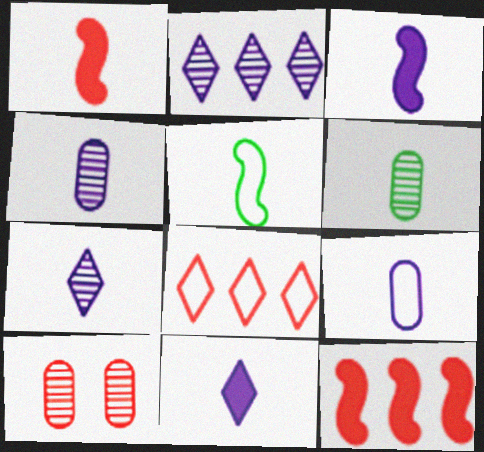[[1, 8, 10], 
[3, 7, 9]]